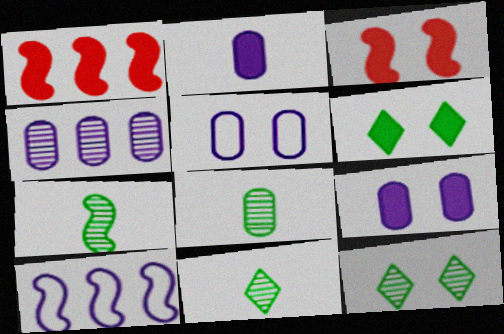[[1, 2, 6], 
[1, 5, 11], 
[2, 4, 5], 
[3, 5, 12], 
[3, 6, 9], 
[3, 7, 10], 
[7, 8, 11]]